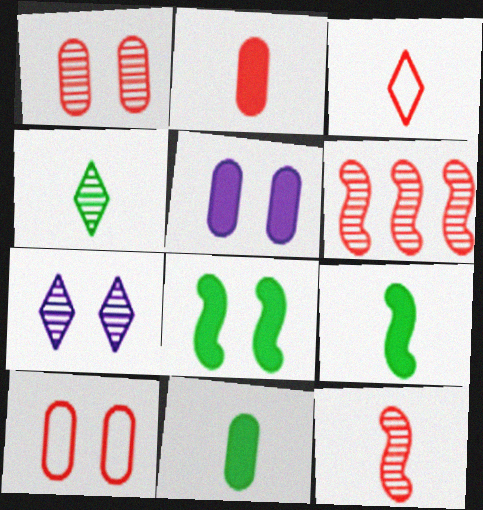[[2, 3, 12], 
[7, 8, 10]]